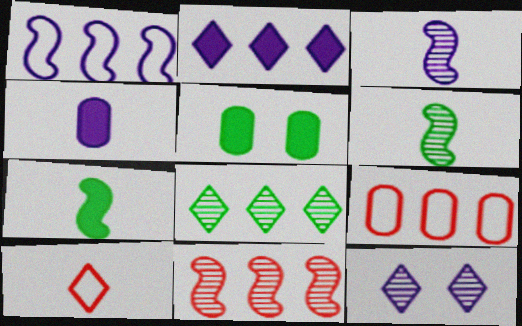[[1, 4, 12], 
[4, 6, 10], 
[7, 9, 12]]